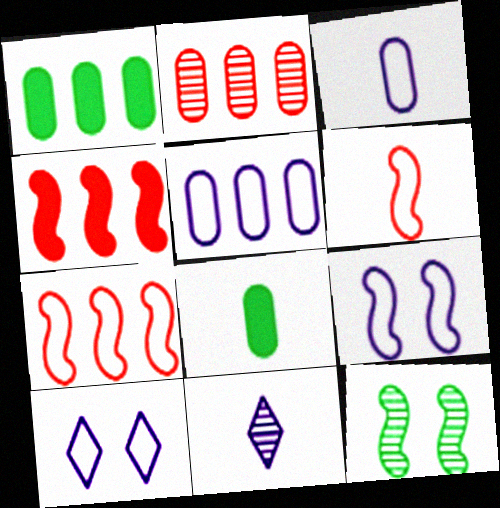[[1, 2, 5], 
[2, 11, 12], 
[6, 8, 11]]